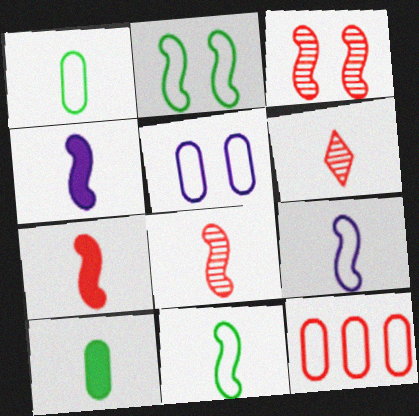[[1, 4, 6], 
[1, 5, 12], 
[4, 8, 11], 
[6, 9, 10]]